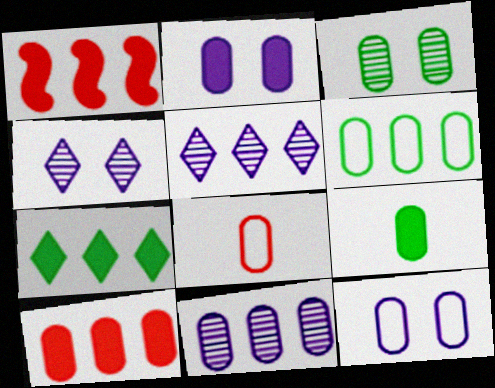[[1, 5, 6], 
[2, 9, 10], 
[3, 6, 9], 
[6, 8, 12], 
[6, 10, 11]]